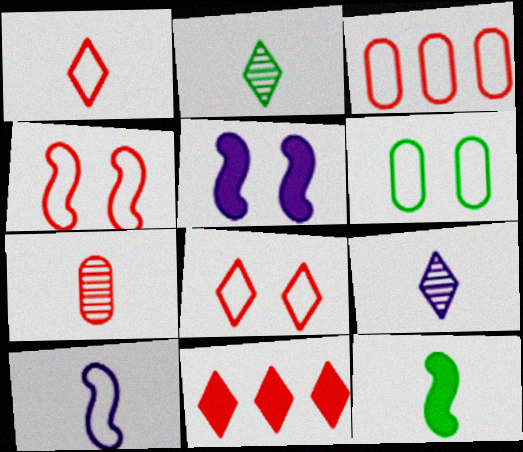[[1, 3, 4], 
[2, 3, 5], 
[4, 7, 11]]